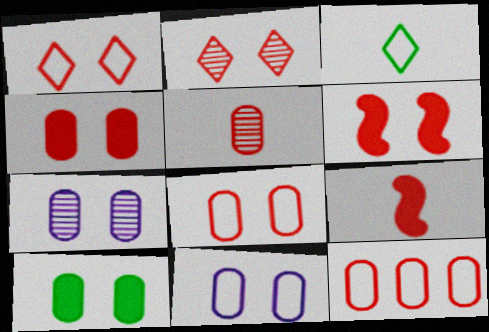[[2, 6, 8], 
[2, 9, 12], 
[4, 5, 12], 
[7, 8, 10]]